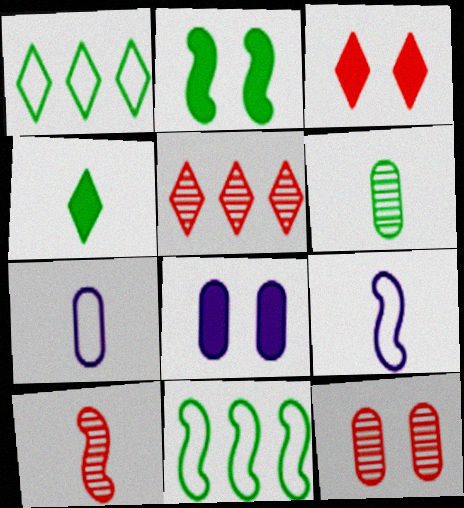[[1, 2, 6], 
[1, 8, 10], 
[2, 3, 8], 
[2, 5, 7], 
[4, 7, 10], 
[5, 10, 12]]